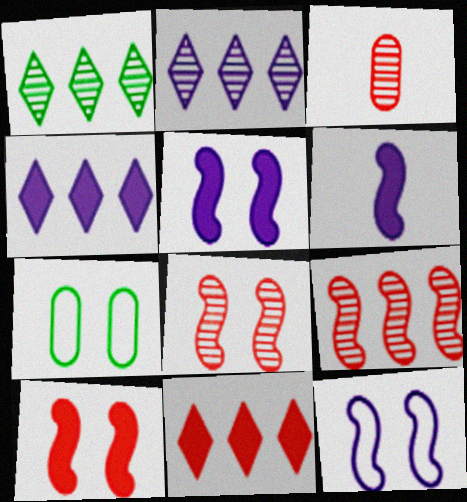[]